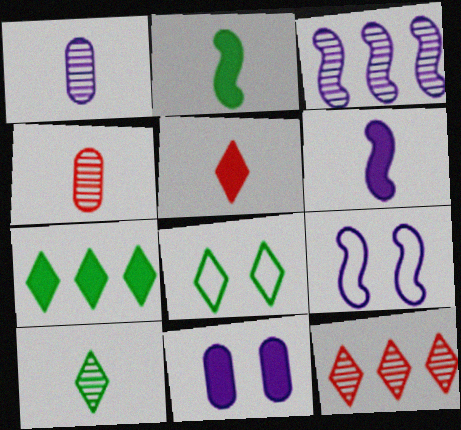[[3, 6, 9], 
[4, 7, 9], 
[7, 8, 10]]